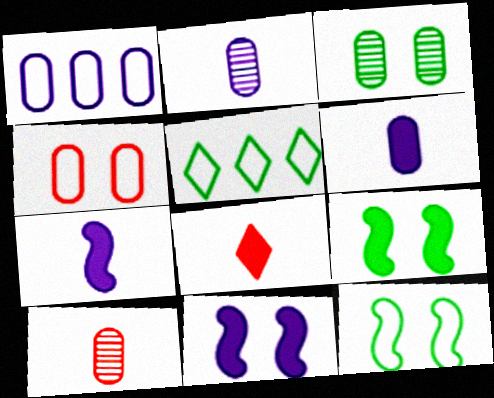[[5, 10, 11]]